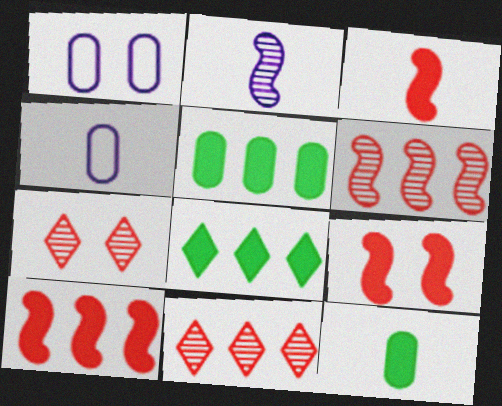[[3, 9, 10]]